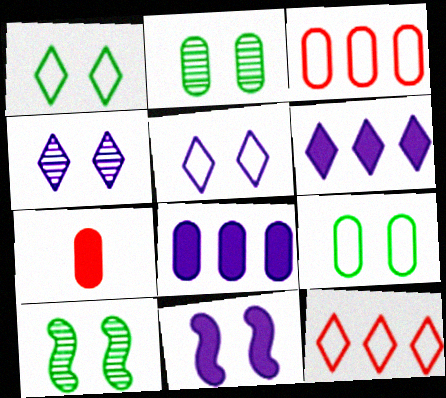[]